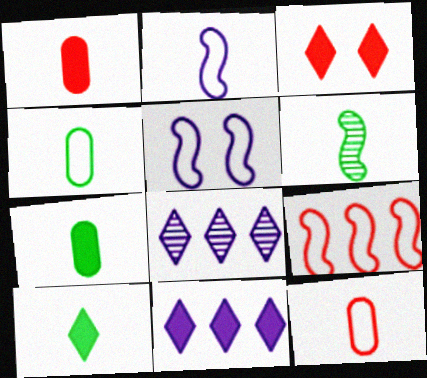[[3, 10, 11], 
[4, 6, 10]]